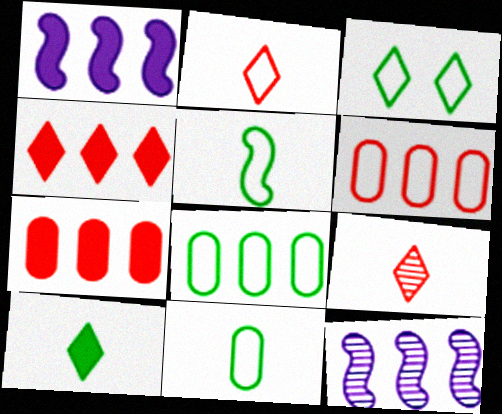[[3, 5, 8], 
[4, 8, 12]]